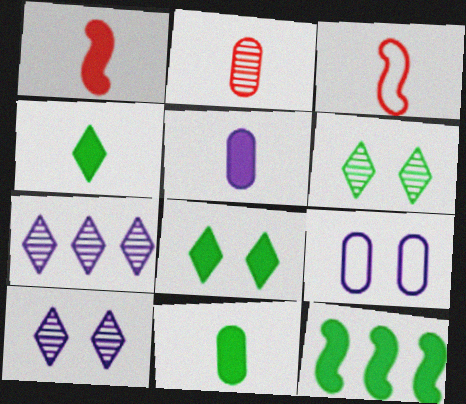[[1, 4, 5], 
[8, 11, 12]]